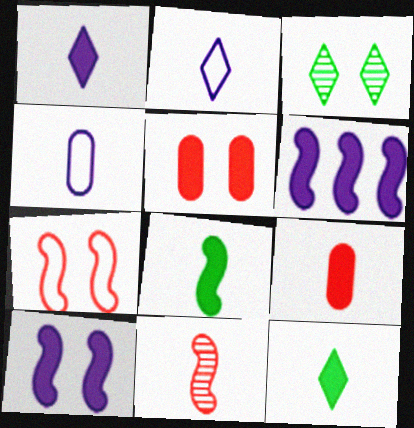[[1, 8, 9], 
[4, 11, 12], 
[5, 6, 12]]